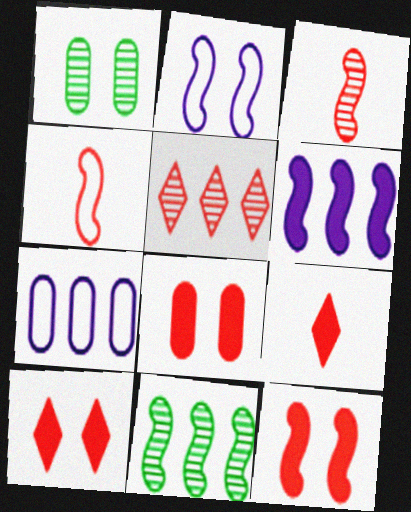[[1, 2, 10], 
[4, 5, 8], 
[8, 10, 12]]